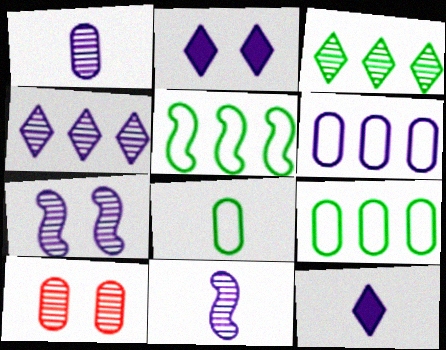[[1, 4, 7], 
[2, 6, 11], 
[3, 10, 11], 
[5, 10, 12], 
[6, 7, 12]]